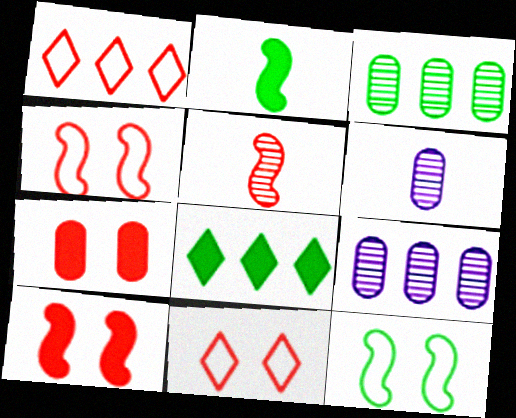[[1, 5, 7], 
[2, 9, 11], 
[4, 6, 8]]